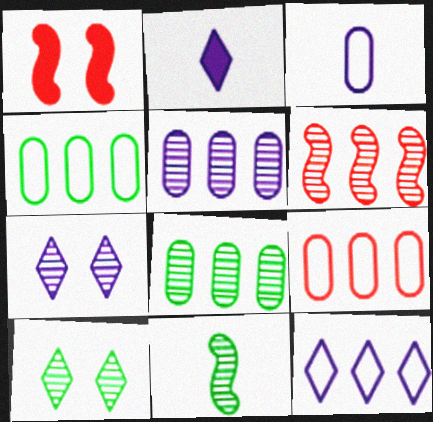[[2, 7, 12], 
[8, 10, 11]]